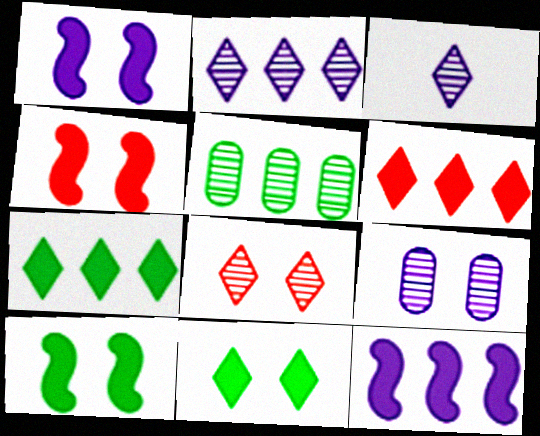[[1, 4, 10]]